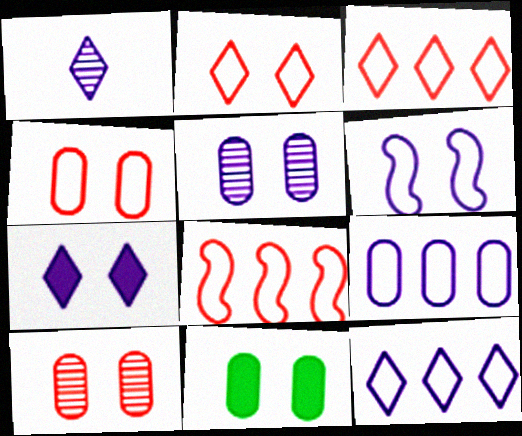[[1, 7, 12], 
[1, 8, 11], 
[4, 5, 11], 
[5, 6, 7]]